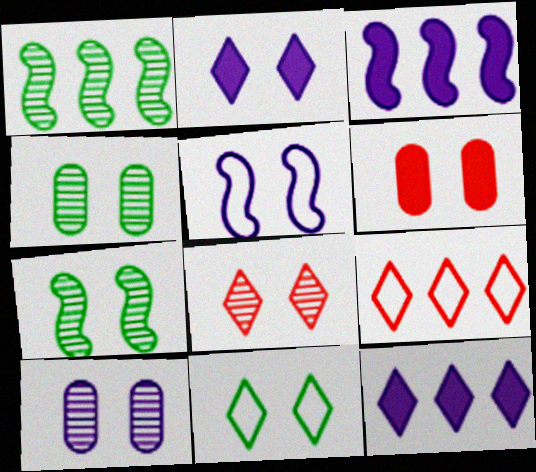[[2, 5, 10], 
[2, 8, 11], 
[7, 8, 10]]